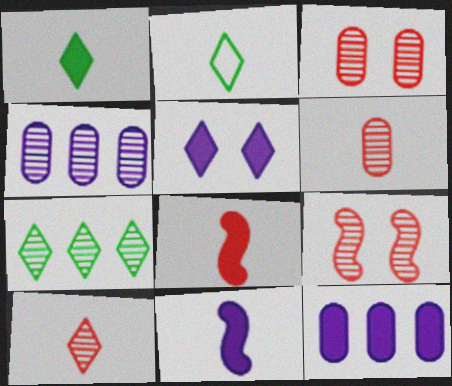[[2, 6, 11], 
[2, 9, 12], 
[5, 11, 12]]